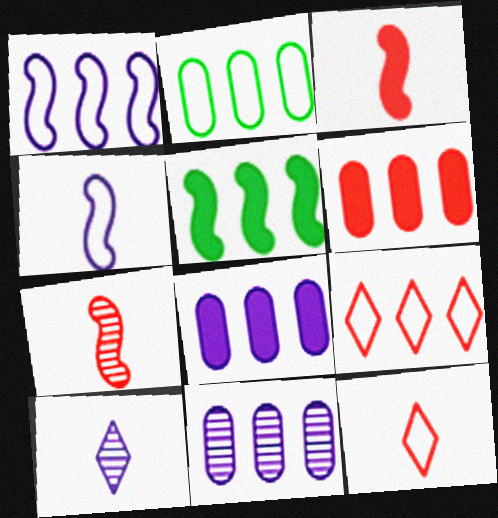[[1, 2, 9], 
[2, 6, 11], 
[5, 9, 11]]